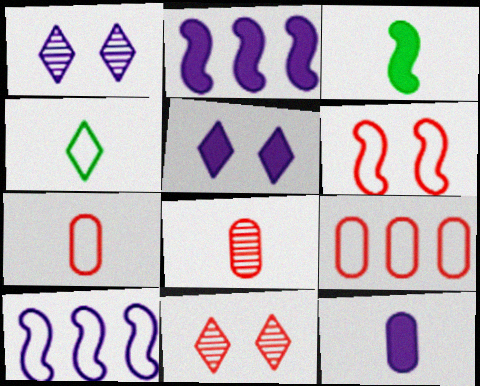[[1, 3, 9], 
[1, 10, 12], 
[2, 5, 12]]